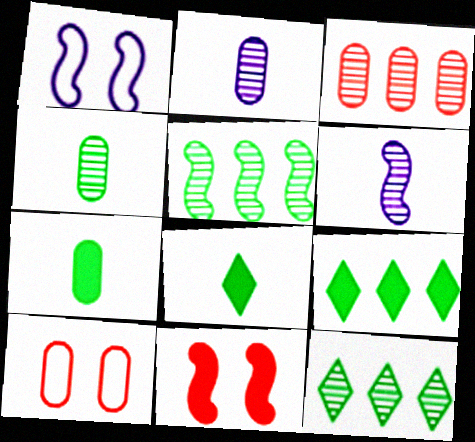[[1, 3, 8], 
[6, 9, 10]]